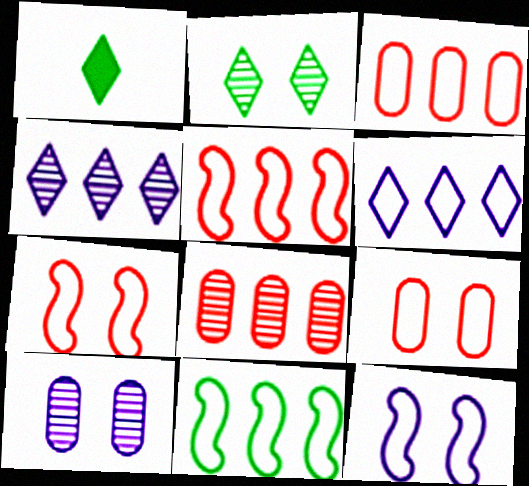[[1, 5, 10], 
[1, 8, 12], 
[3, 6, 11]]